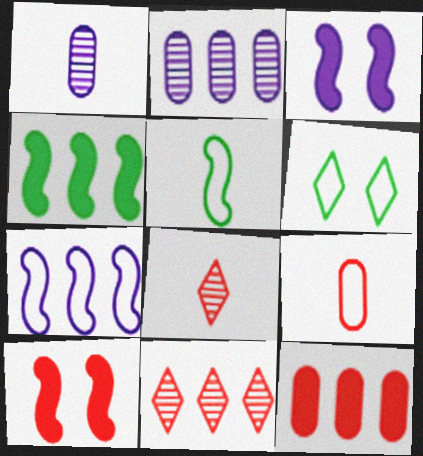[[6, 7, 9], 
[9, 10, 11]]